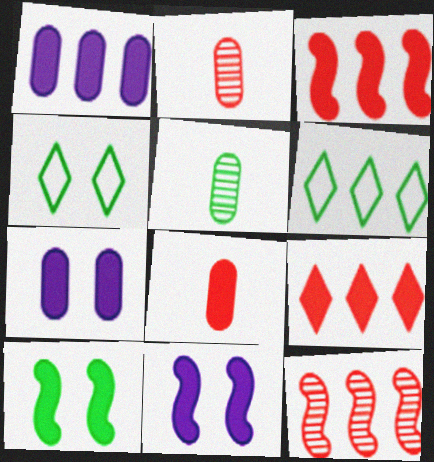[[1, 6, 12], 
[2, 6, 11], 
[5, 6, 10]]